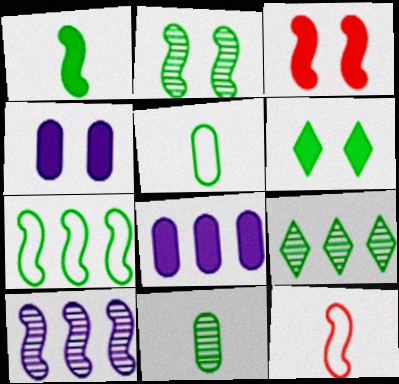[[1, 2, 7], 
[2, 9, 11], 
[3, 4, 6], 
[4, 9, 12], 
[6, 7, 11]]